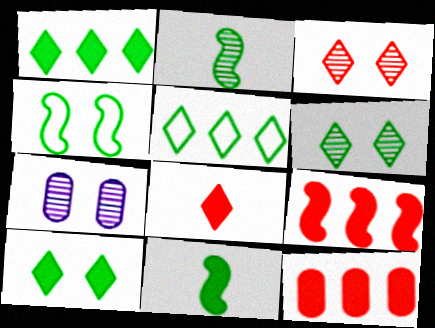[]